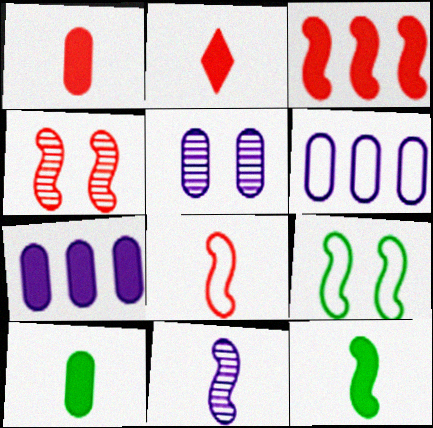[[3, 4, 8], 
[3, 9, 11], 
[8, 11, 12]]